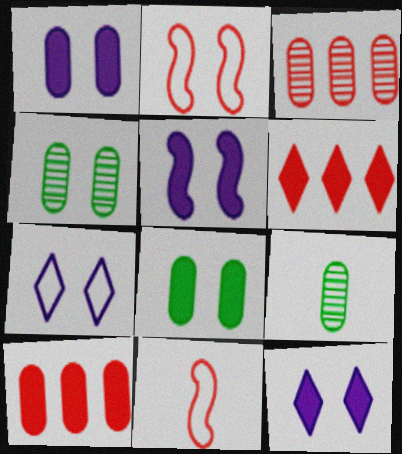[[1, 5, 12], 
[2, 4, 12]]